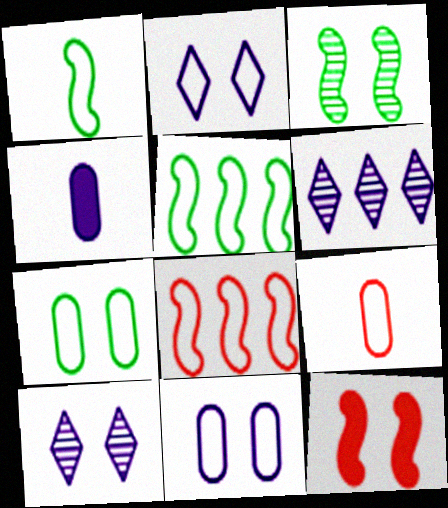[[2, 5, 9], 
[7, 10, 12]]